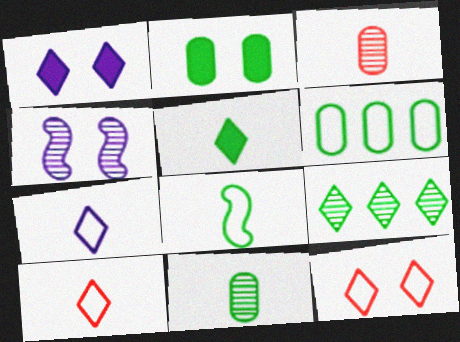[[1, 9, 10], 
[2, 4, 12], 
[2, 6, 11], 
[2, 8, 9], 
[3, 4, 9], 
[5, 8, 11]]